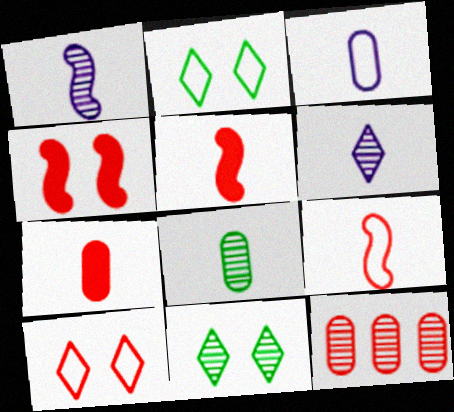[[1, 11, 12], 
[3, 7, 8], 
[5, 10, 12]]